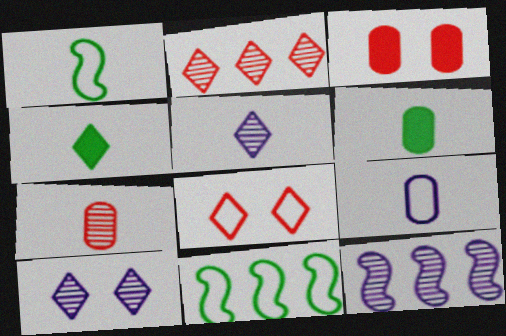[[3, 5, 11], 
[6, 7, 9], 
[6, 8, 12], 
[8, 9, 11]]